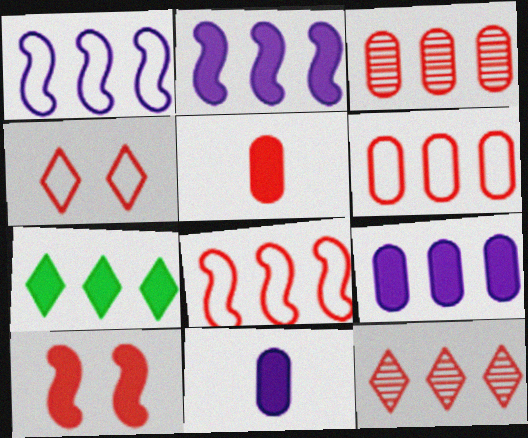[[1, 3, 7], 
[7, 10, 11]]